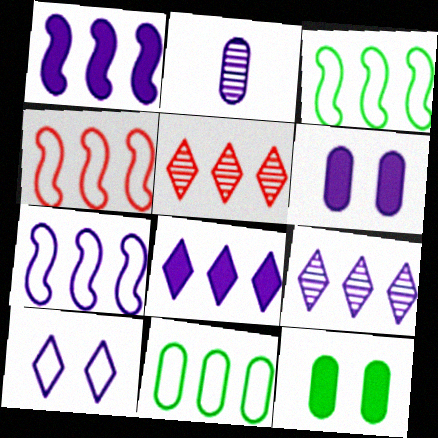[[1, 2, 10], 
[1, 5, 11], 
[3, 4, 7]]